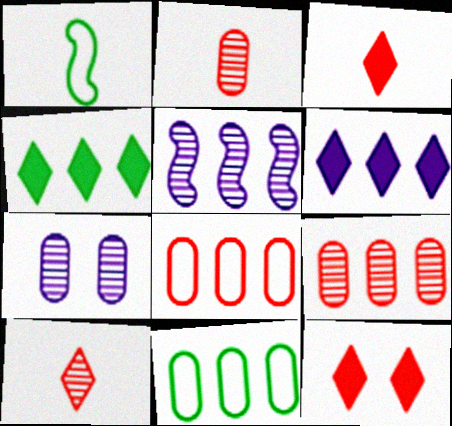[[4, 5, 8]]